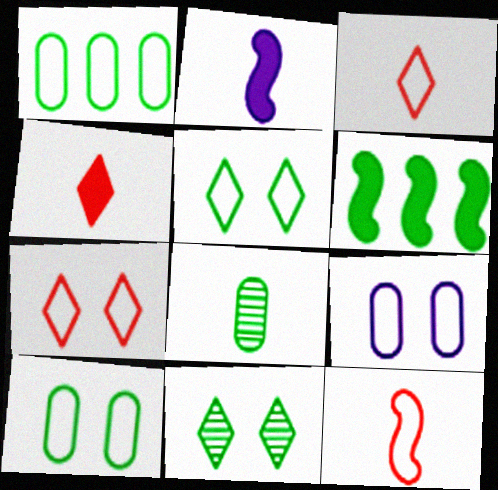[[2, 3, 8], 
[5, 6, 8]]